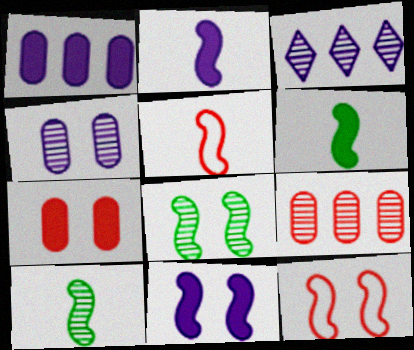[[2, 5, 10], 
[8, 11, 12]]